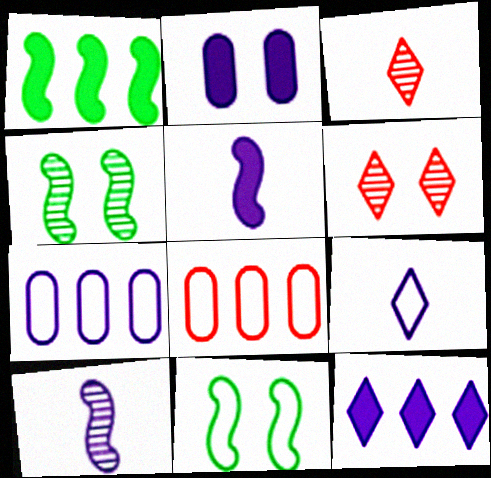[[2, 5, 12], 
[2, 6, 11], 
[8, 9, 11]]